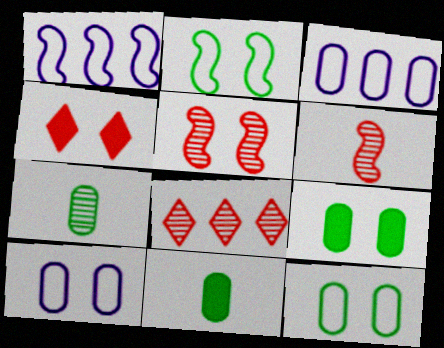[[1, 4, 7]]